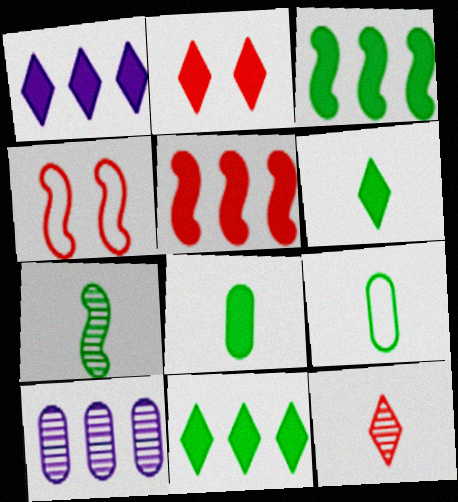[[1, 2, 6], 
[4, 6, 10], 
[6, 7, 9]]